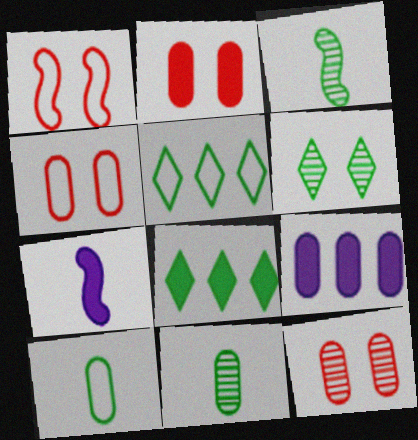[[2, 4, 12], 
[2, 7, 8], 
[4, 9, 11], 
[5, 7, 12], 
[9, 10, 12]]